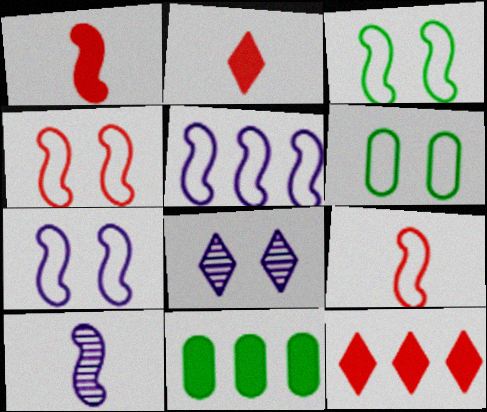[[3, 4, 7], 
[3, 5, 9], 
[6, 10, 12], 
[8, 9, 11]]